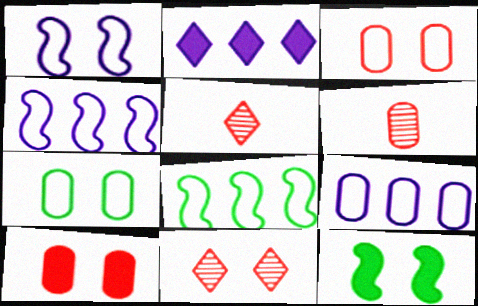[[5, 9, 12]]